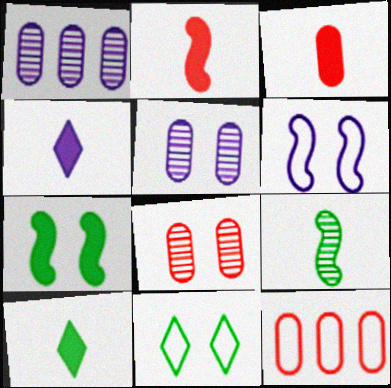[[1, 2, 11], 
[1, 4, 6], 
[3, 8, 12]]